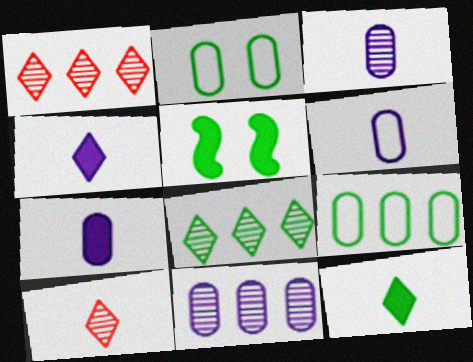[[1, 5, 6], 
[3, 6, 7]]